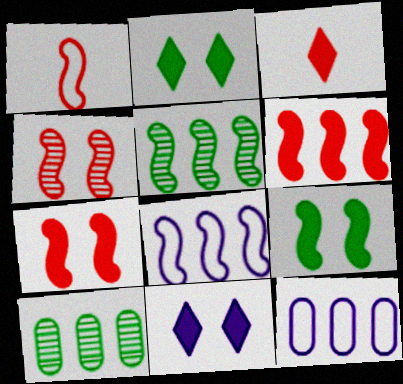[[1, 4, 6], 
[1, 10, 11], 
[5, 6, 8]]